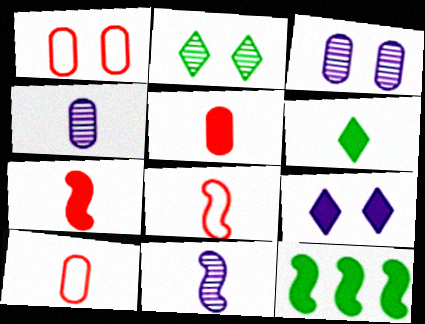[[4, 6, 8], 
[5, 9, 12], 
[6, 10, 11]]